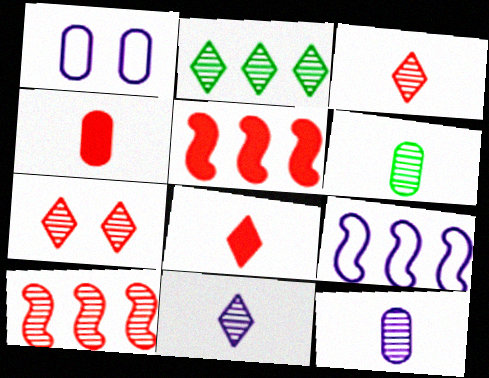[[2, 7, 11]]